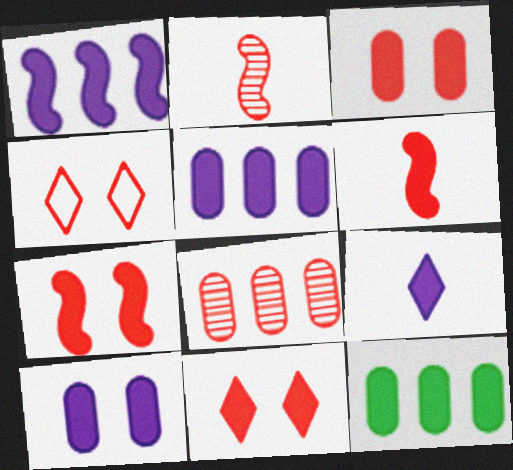[[1, 9, 10], 
[3, 7, 11], 
[4, 6, 8], 
[7, 9, 12]]